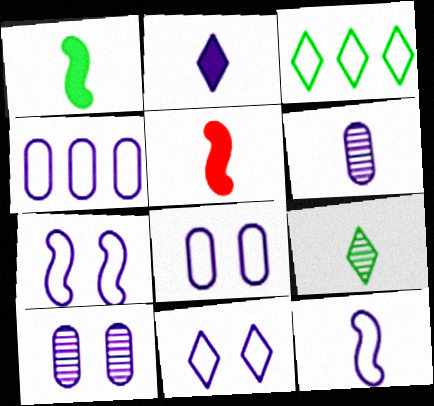[[2, 6, 12], 
[3, 5, 10], 
[4, 11, 12], 
[7, 8, 11]]